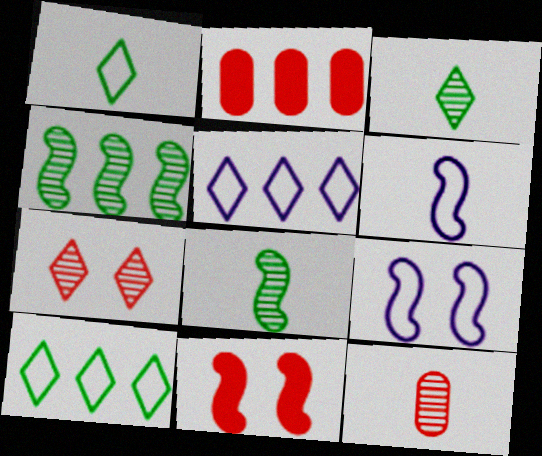[[2, 3, 9], 
[2, 4, 5], 
[4, 6, 11]]